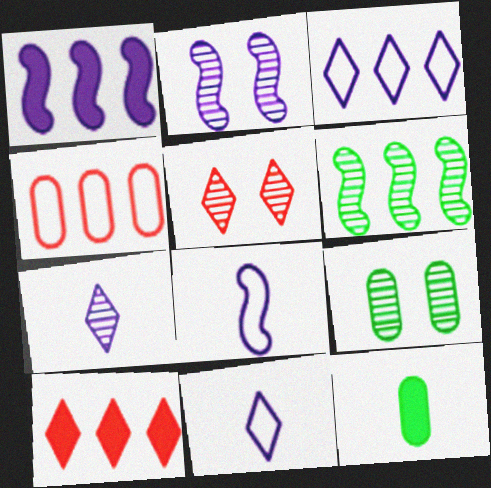[[1, 2, 8], 
[2, 5, 9], 
[8, 9, 10]]